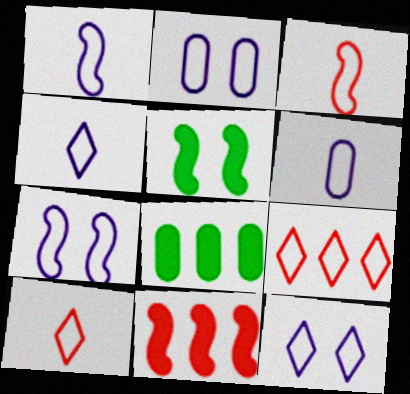[[1, 4, 6], 
[2, 7, 12]]